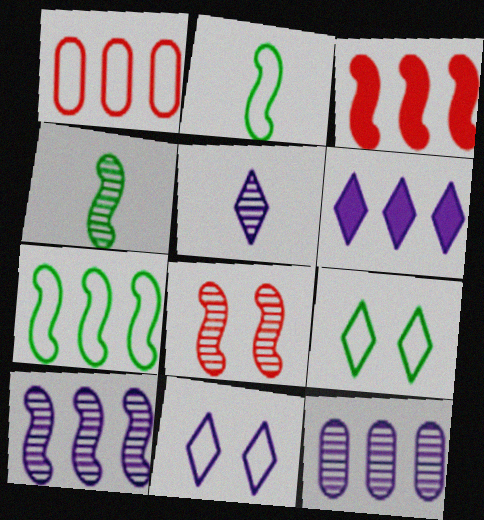[[1, 2, 11], 
[3, 7, 10], 
[4, 8, 10], 
[5, 6, 11]]